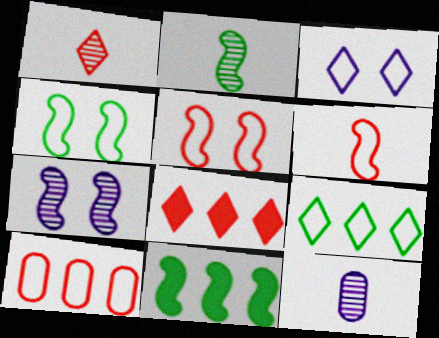[[1, 2, 12], 
[2, 4, 11], 
[4, 8, 12], 
[6, 7, 11]]